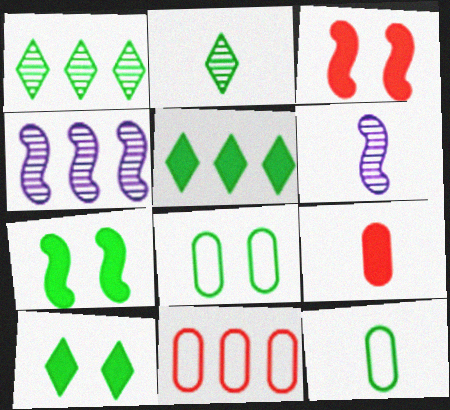[[1, 7, 12], 
[4, 5, 11], 
[6, 10, 11]]